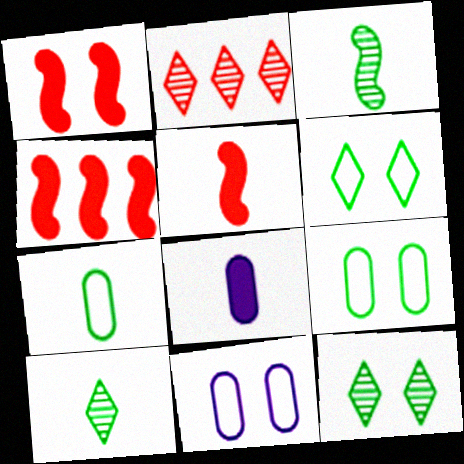[[1, 4, 5], 
[1, 11, 12], 
[4, 10, 11]]